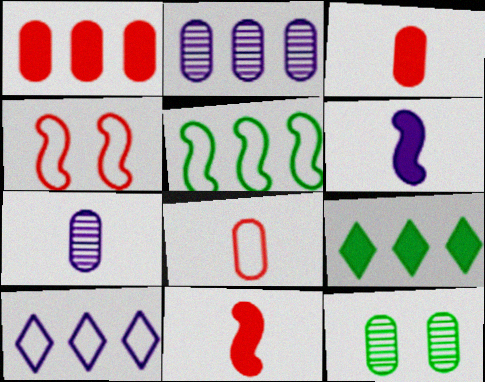[[4, 7, 9], 
[10, 11, 12]]